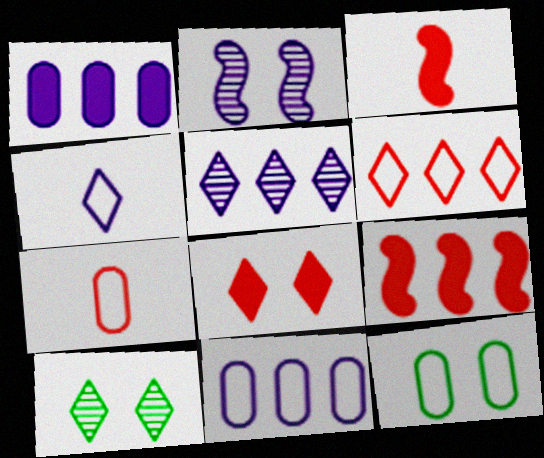[[1, 2, 4], 
[2, 8, 12], 
[3, 5, 12], 
[3, 10, 11], 
[7, 11, 12]]